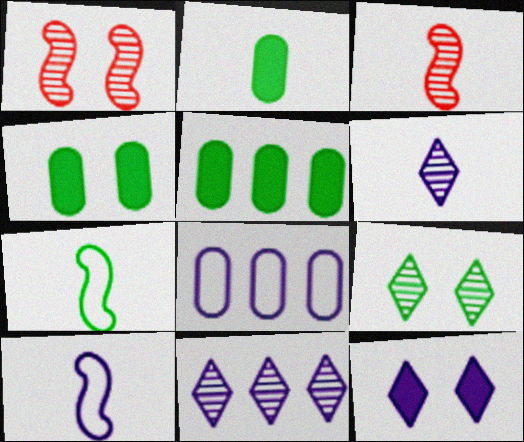[[2, 4, 5], 
[5, 7, 9]]